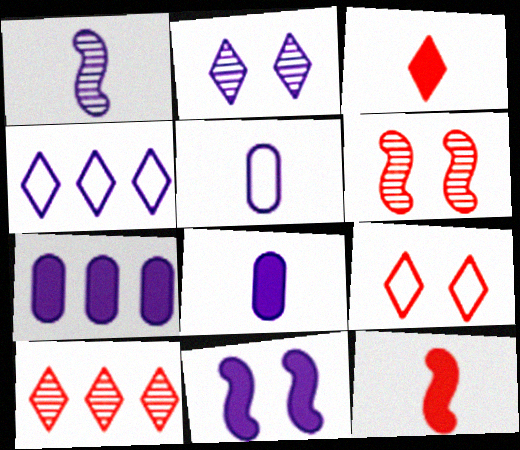[[3, 9, 10]]